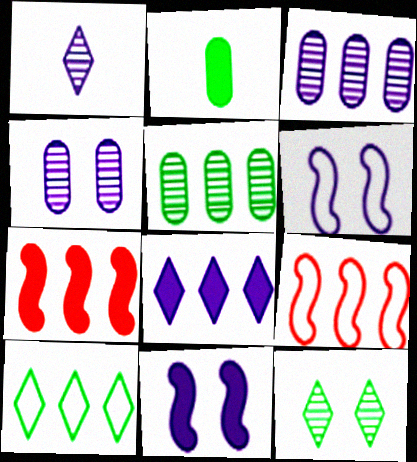[[3, 7, 10], 
[5, 8, 9]]